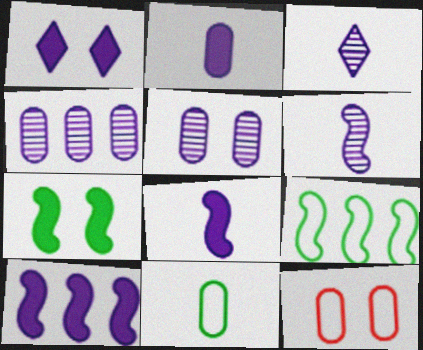[[1, 2, 10]]